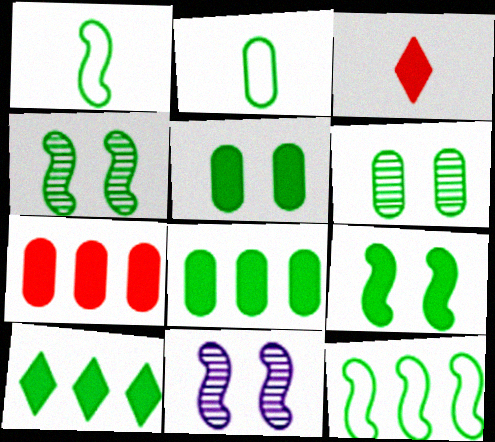[[1, 6, 10], 
[2, 4, 10], 
[2, 6, 8]]